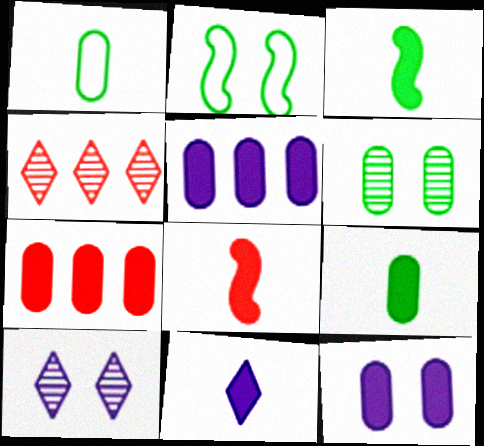[[7, 9, 12], 
[8, 9, 11]]